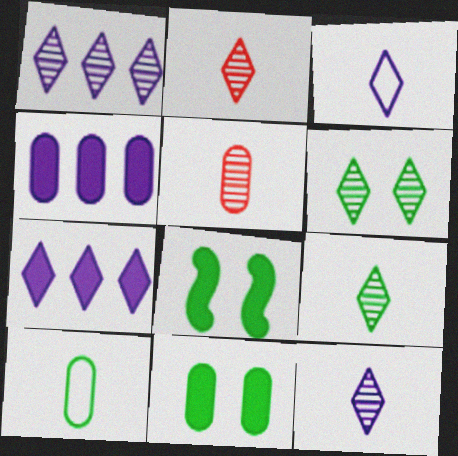[[1, 2, 6], 
[2, 9, 12]]